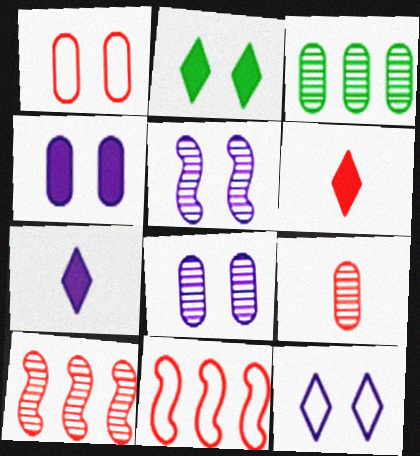[[1, 2, 5], 
[1, 6, 10], 
[3, 8, 9], 
[4, 5, 12]]